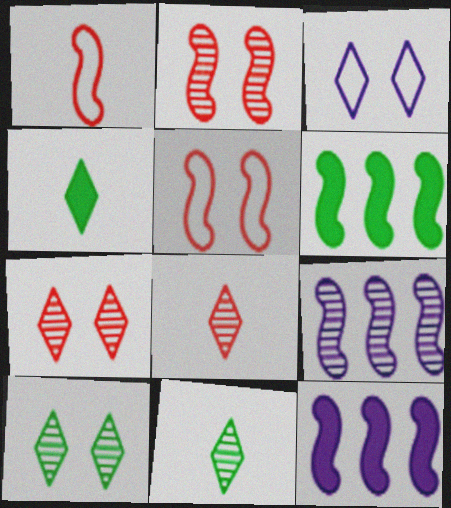[]